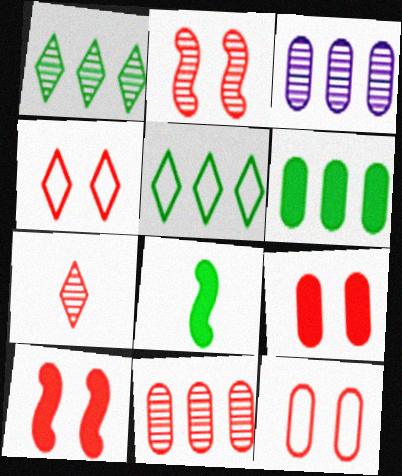[[2, 4, 9], 
[2, 7, 11], 
[3, 4, 8]]